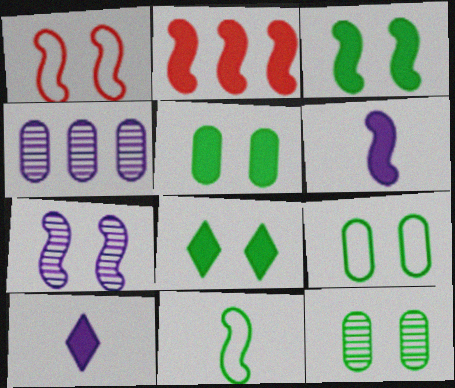[[1, 3, 7], 
[2, 3, 6], 
[2, 5, 10], 
[2, 7, 11], 
[3, 5, 8], 
[5, 9, 12]]